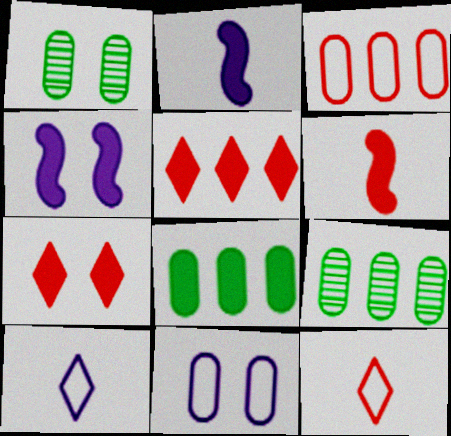[[2, 7, 8], 
[4, 9, 12]]